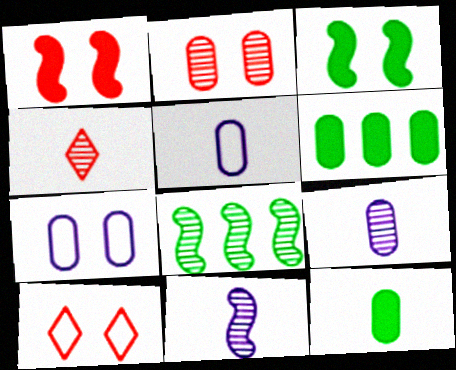[[1, 2, 10], 
[2, 5, 6], 
[6, 10, 11]]